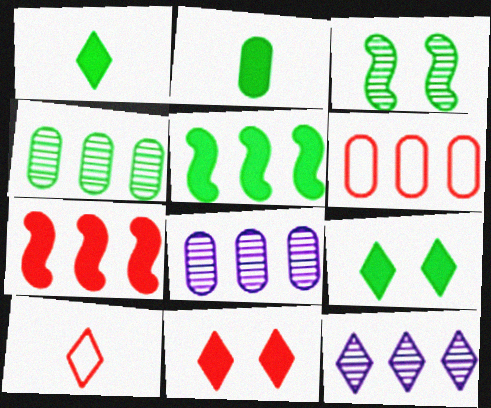[[2, 5, 9], 
[5, 6, 12], 
[9, 10, 12]]